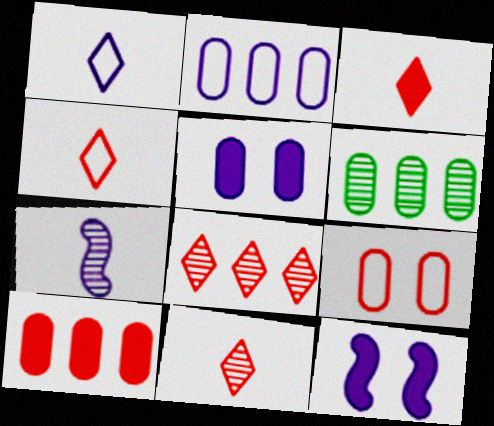[[2, 6, 10], 
[3, 4, 11], 
[4, 6, 12]]